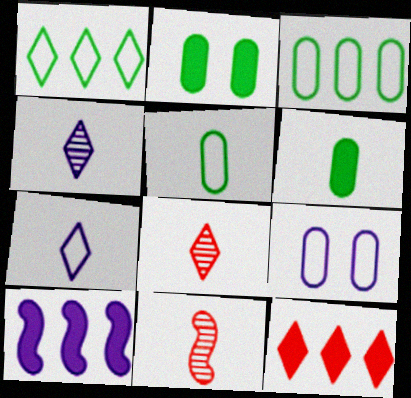[[4, 9, 10], 
[6, 7, 11]]